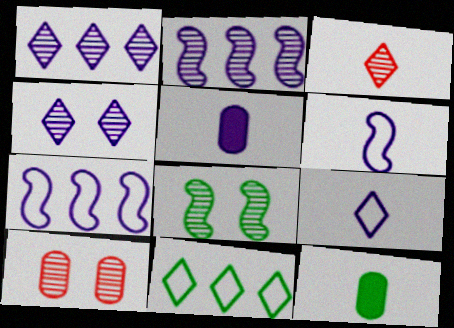[[3, 6, 12], 
[4, 5, 7], 
[4, 8, 10], 
[8, 11, 12]]